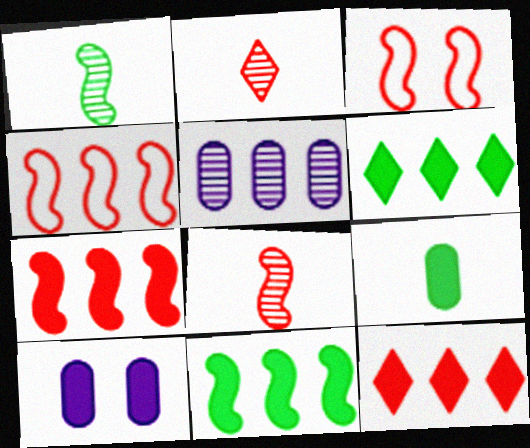[[3, 7, 8], 
[4, 5, 6]]